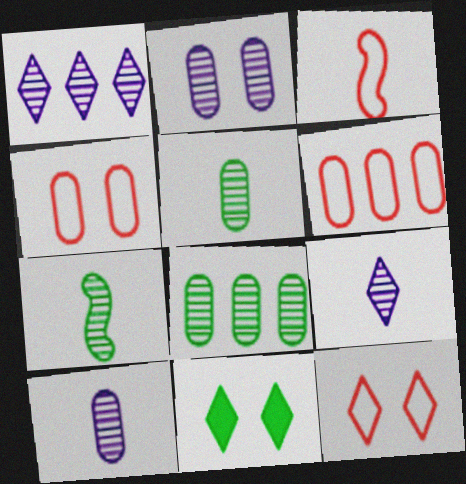[[3, 6, 12]]